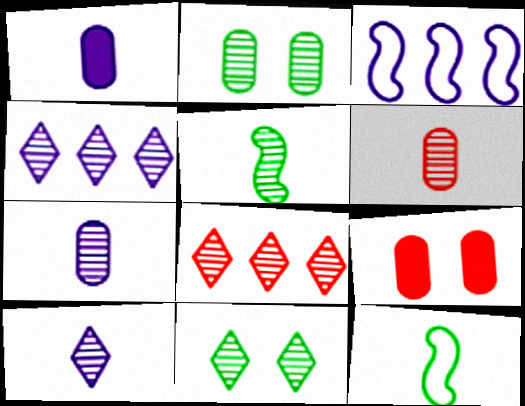[[4, 9, 12], 
[5, 6, 10], 
[8, 10, 11]]